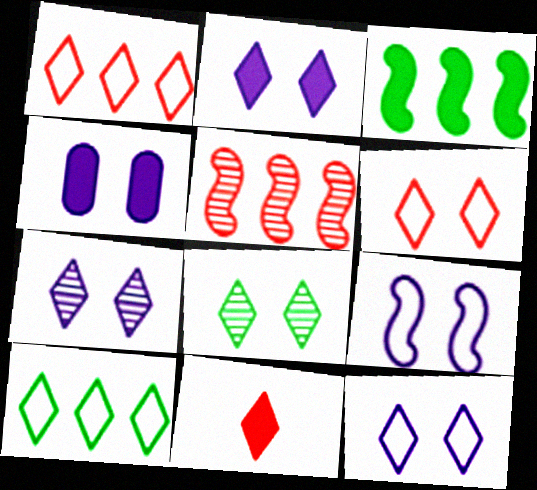[[2, 6, 8], 
[2, 7, 12], 
[3, 4, 11], 
[4, 7, 9], 
[7, 10, 11]]